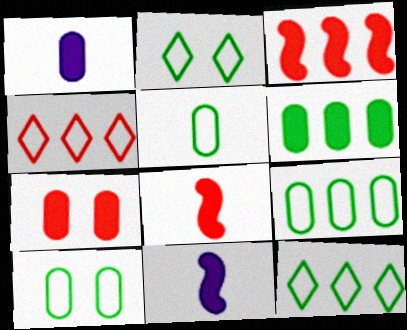[[1, 6, 7], 
[5, 9, 10]]